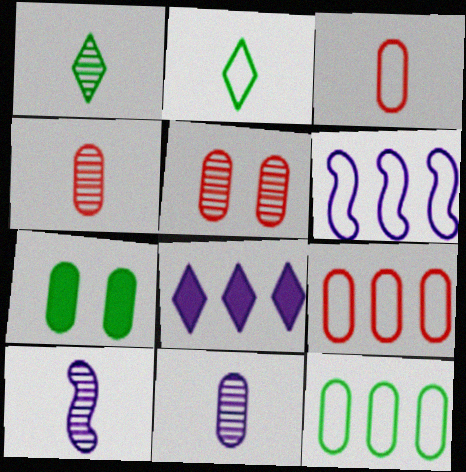[[1, 4, 10], 
[7, 9, 11]]